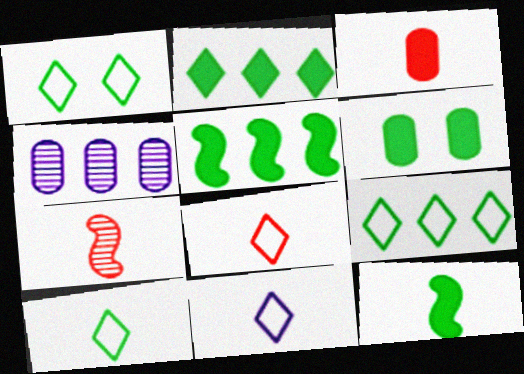[[1, 9, 10], 
[2, 6, 12], 
[3, 7, 8], 
[8, 10, 11]]